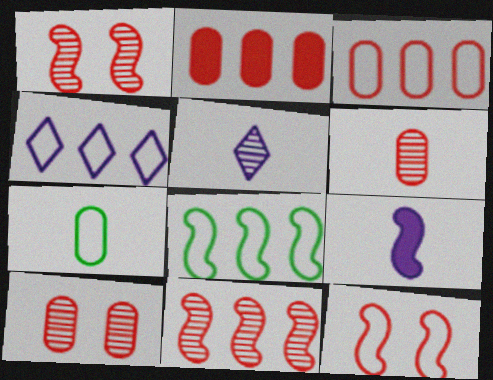[[1, 8, 9], 
[3, 4, 8], 
[4, 7, 12]]